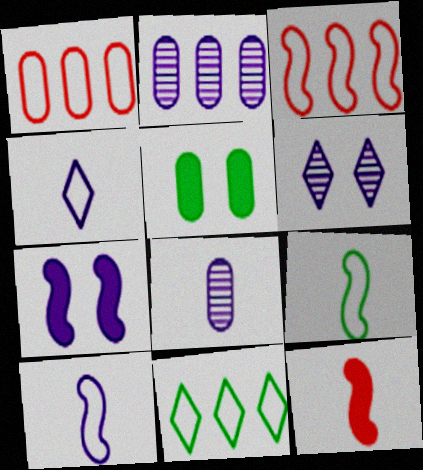[[1, 5, 8], 
[2, 4, 7]]